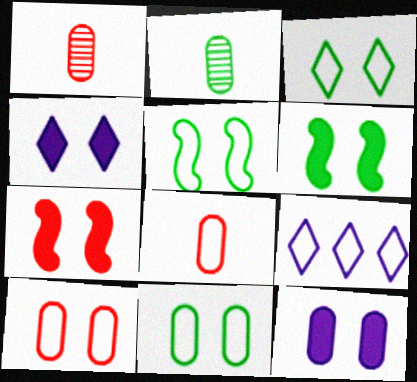[[1, 6, 9], 
[2, 7, 9], 
[3, 5, 11], 
[5, 8, 9]]